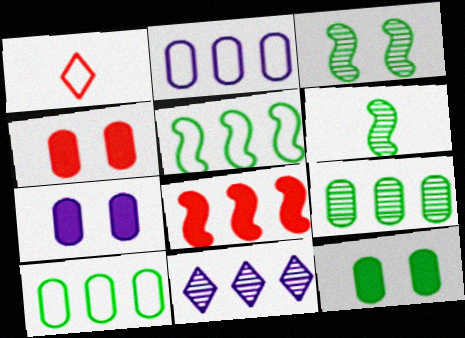[[4, 7, 12], 
[8, 10, 11]]